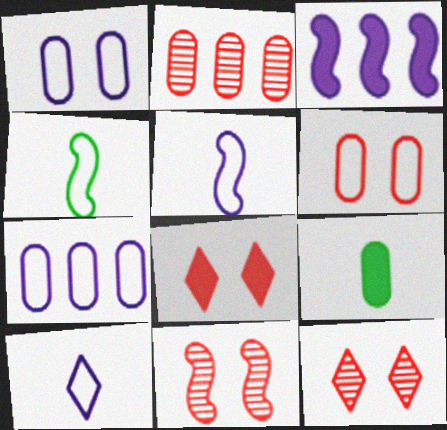[[1, 2, 9], 
[3, 4, 11], 
[3, 8, 9], 
[6, 8, 11]]